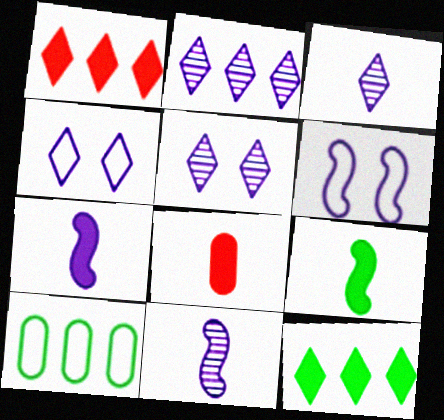[[2, 3, 5]]